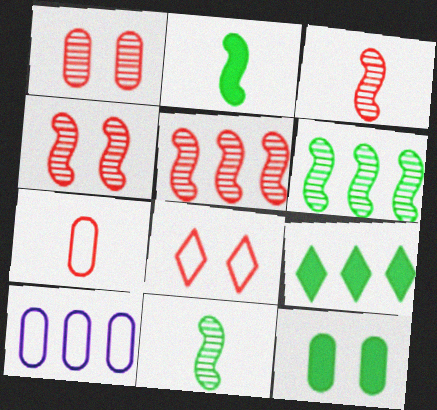[[2, 9, 12], 
[3, 4, 5], 
[5, 9, 10]]